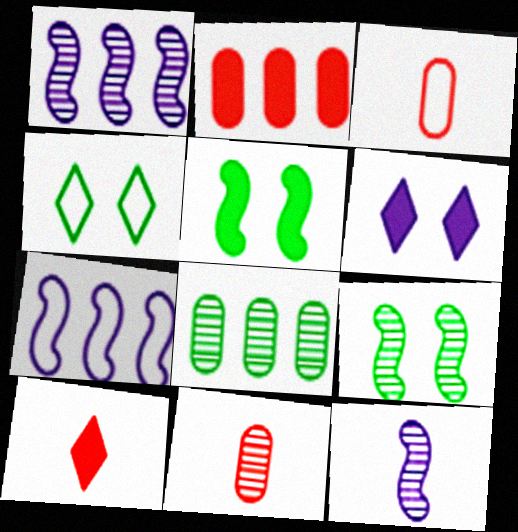[[2, 4, 12], 
[3, 4, 7]]